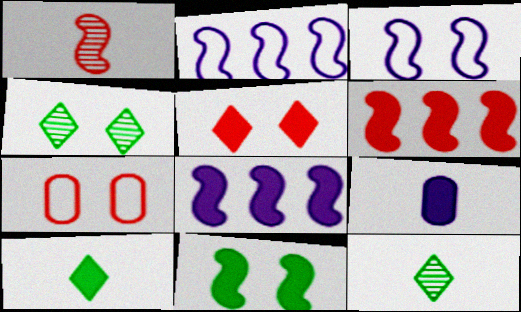[[1, 2, 11], 
[7, 8, 12]]